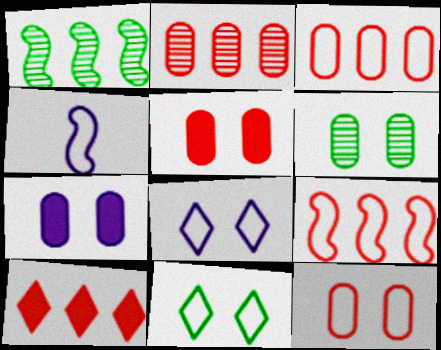[[2, 9, 10], 
[3, 4, 11], 
[4, 6, 10], 
[6, 7, 12]]